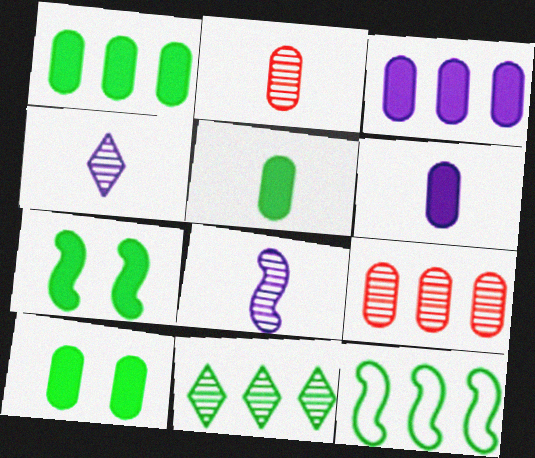[[1, 5, 10], 
[1, 11, 12]]